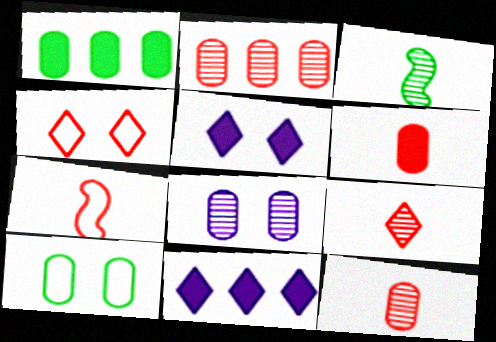[[6, 7, 9]]